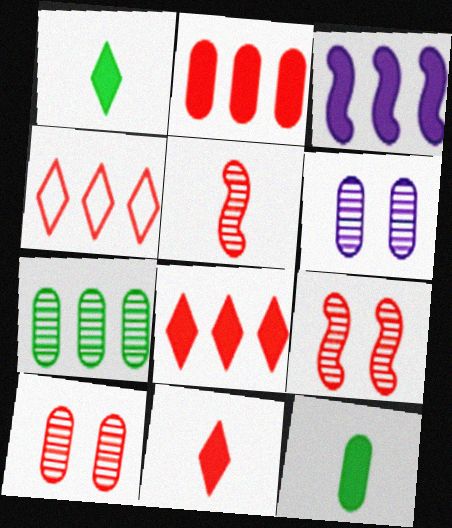[[3, 4, 7]]